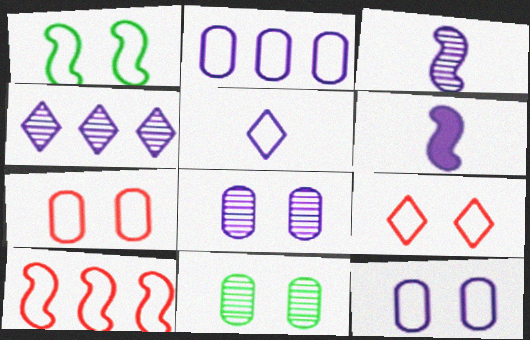[[1, 9, 12], 
[3, 4, 8], 
[4, 6, 12]]